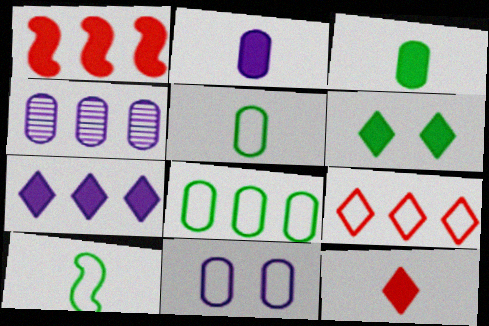[[1, 2, 6], 
[2, 4, 11], 
[6, 7, 12], 
[9, 10, 11]]